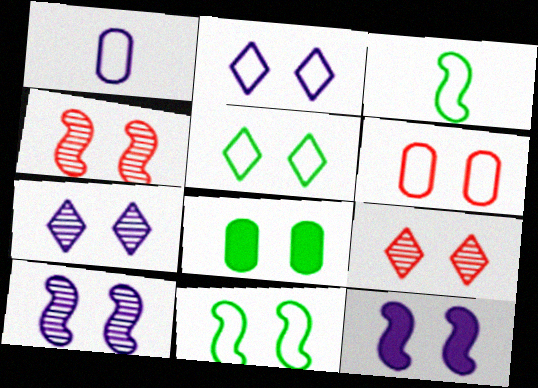[[2, 4, 8], 
[2, 6, 11], 
[4, 11, 12]]